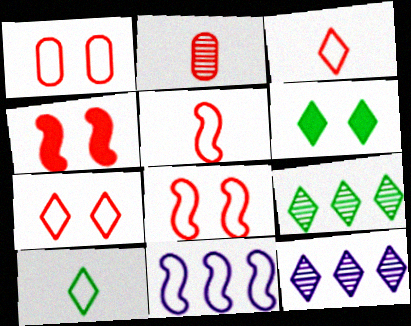[[1, 7, 8], 
[1, 10, 11], 
[2, 6, 11], 
[3, 6, 12], 
[6, 9, 10]]